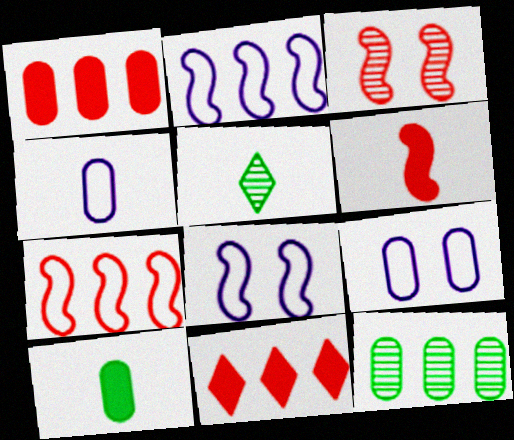[[1, 5, 8], 
[2, 11, 12], 
[3, 6, 7], 
[4, 5, 6]]